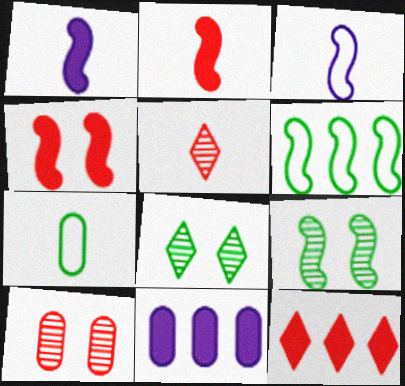[[1, 5, 7], 
[7, 10, 11]]